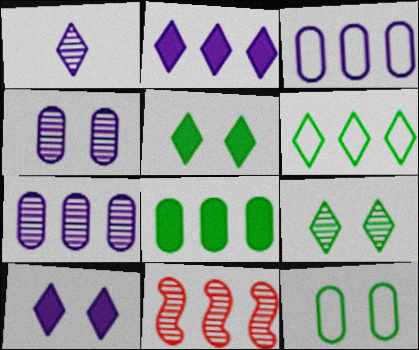[]